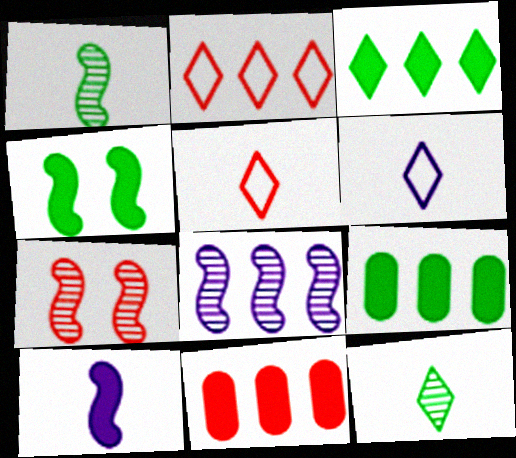[[1, 7, 8], 
[2, 8, 9], 
[5, 7, 11], 
[6, 7, 9]]